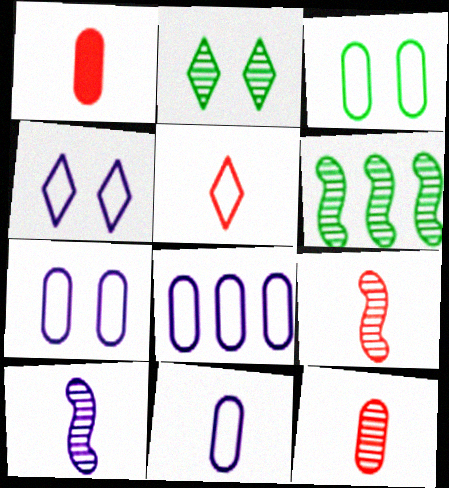[[1, 4, 6], 
[1, 5, 9], 
[7, 8, 11]]